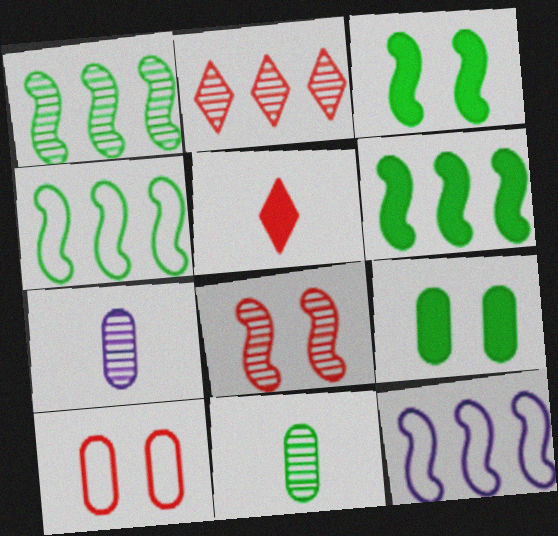[[1, 4, 6]]